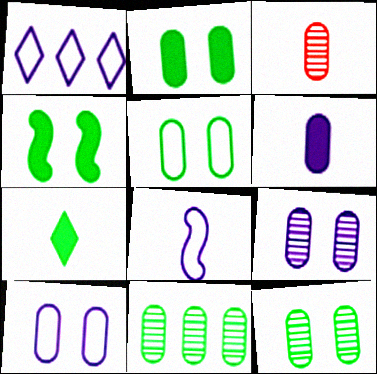[[1, 3, 4], 
[1, 8, 10], 
[2, 5, 12], 
[3, 7, 8], 
[3, 9, 11]]